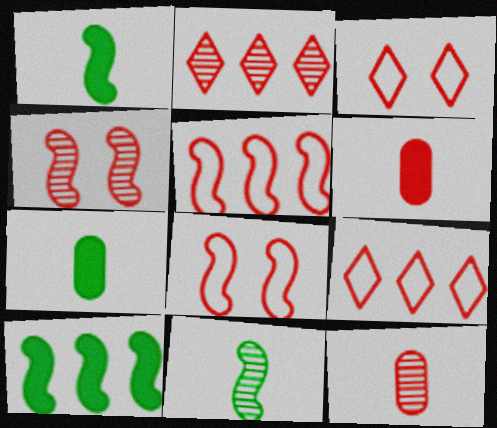[[2, 4, 12], 
[2, 6, 8], 
[4, 6, 9]]